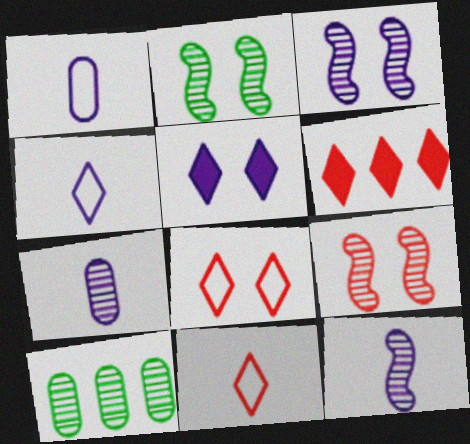[[1, 2, 6], 
[2, 3, 9]]